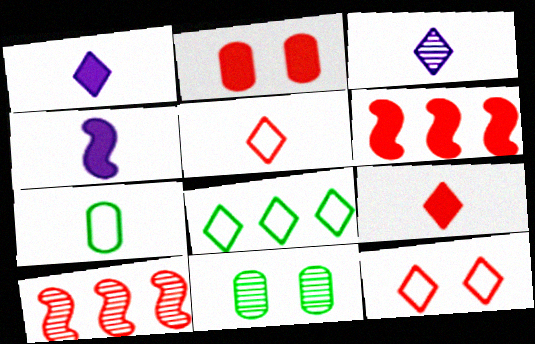[[2, 5, 10], 
[2, 6, 9], 
[3, 10, 11]]